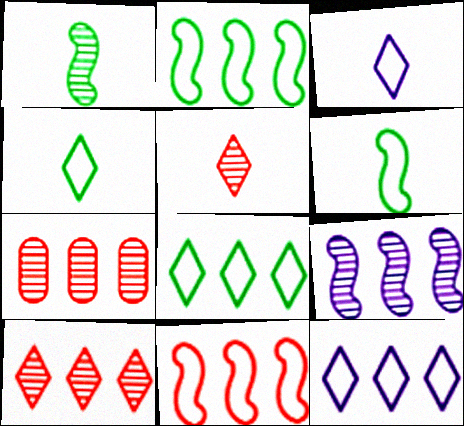[]